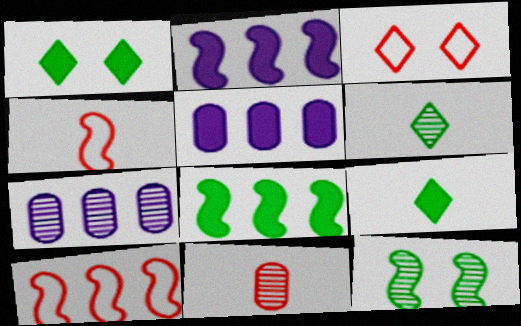[[1, 4, 7], 
[2, 4, 12]]